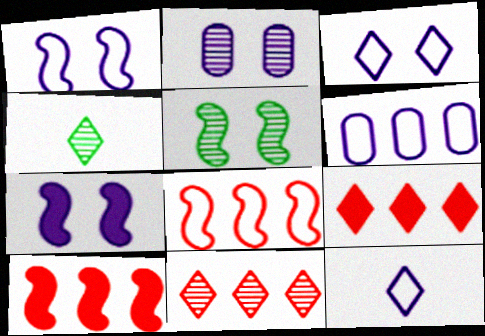[[1, 6, 12], 
[2, 3, 7], 
[3, 4, 9]]